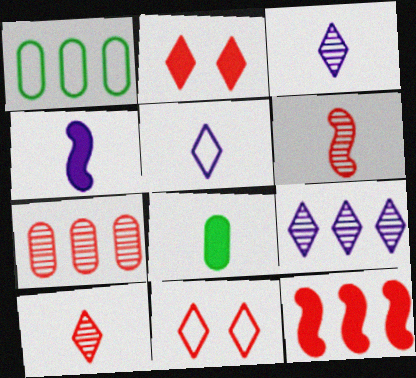[[1, 9, 12], 
[5, 6, 8]]